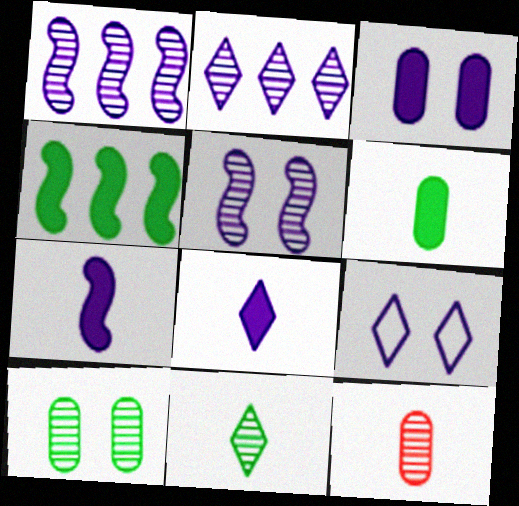[[2, 8, 9], 
[3, 5, 9], 
[4, 9, 12]]